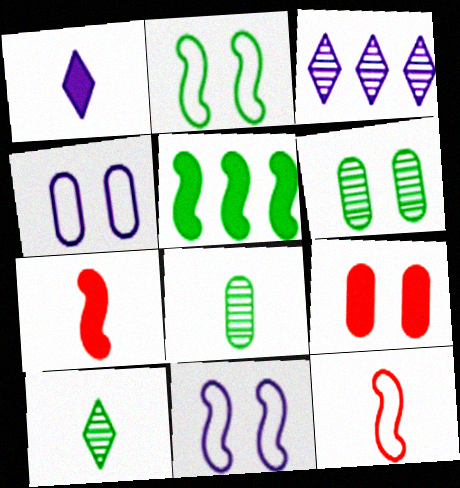[[1, 5, 9], 
[1, 8, 12], 
[4, 6, 9]]